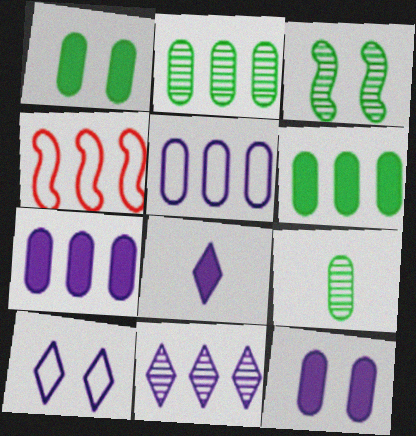[[4, 6, 11], 
[8, 10, 11]]